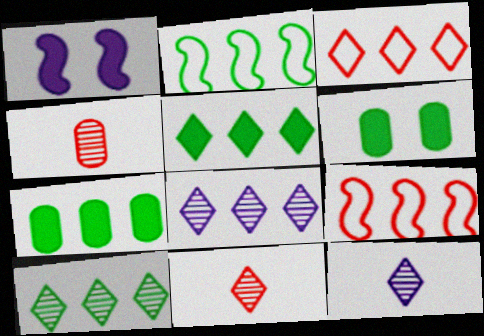[[2, 7, 10], 
[3, 5, 8], 
[6, 9, 12], 
[7, 8, 9]]